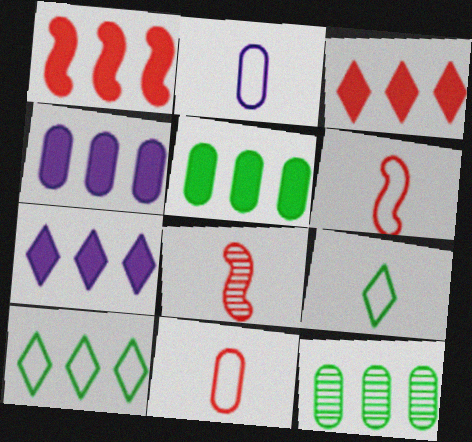[[1, 5, 7], 
[2, 6, 9]]